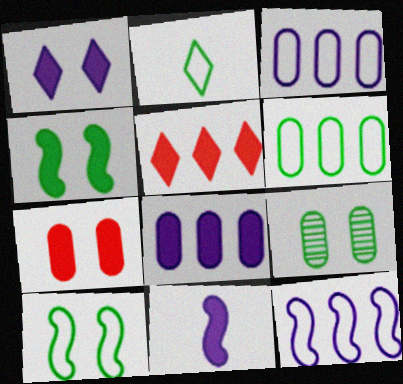[[1, 4, 7], 
[1, 8, 11], 
[2, 6, 10]]